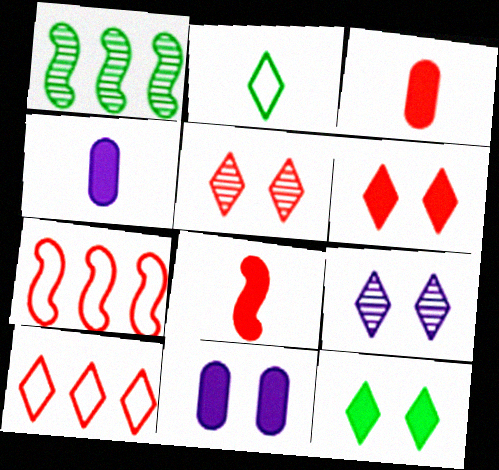[[3, 5, 7]]